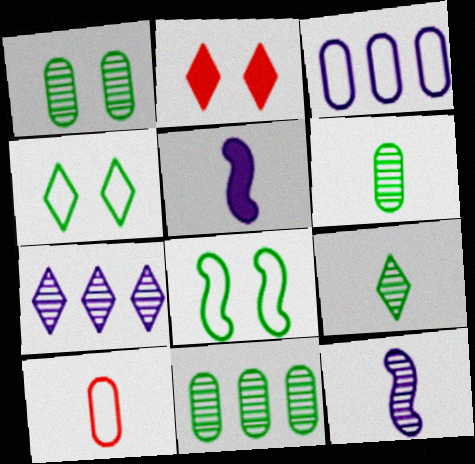[[1, 6, 11], 
[5, 9, 10]]